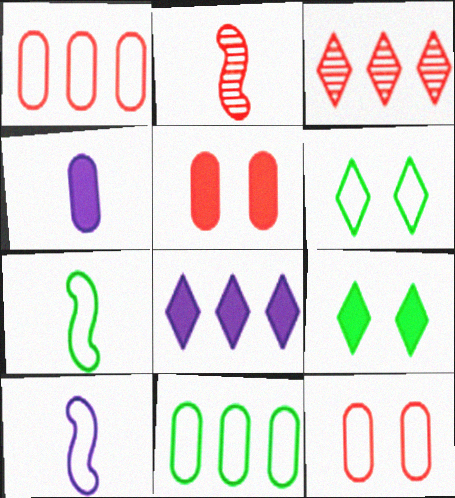[[1, 6, 10], 
[6, 7, 11]]